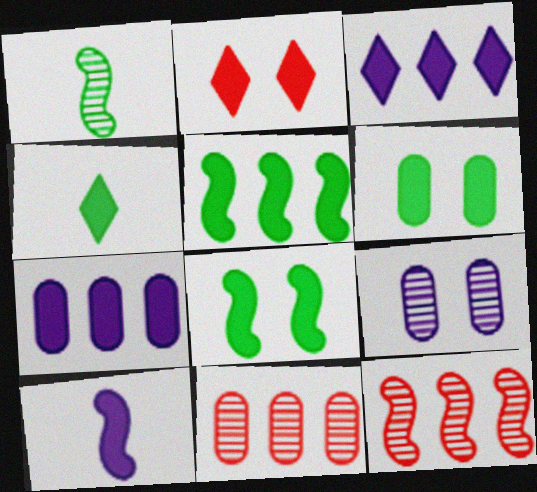[[2, 3, 4], 
[4, 5, 6]]